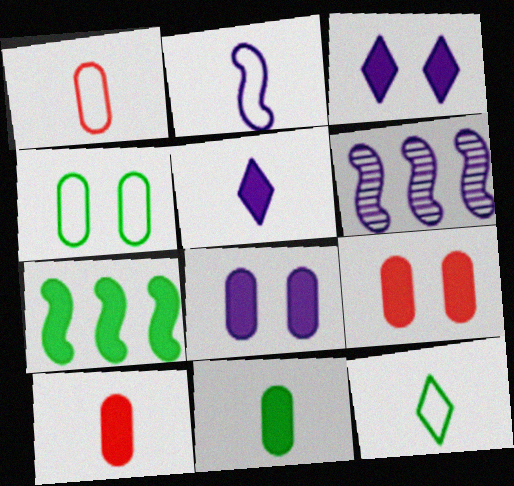[[1, 2, 12], 
[3, 7, 10], 
[5, 7, 9], 
[6, 9, 12]]